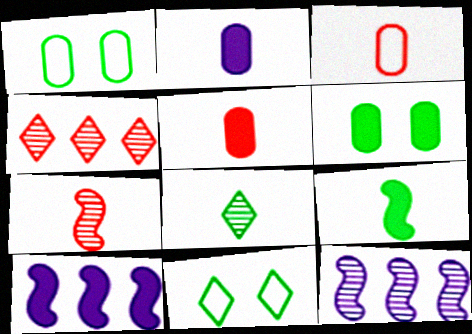[[5, 11, 12]]